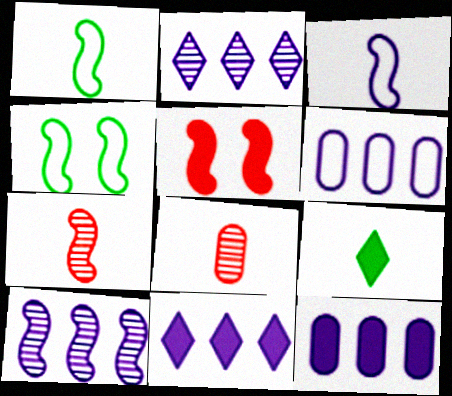[[1, 5, 10], 
[3, 8, 9], 
[4, 8, 11], 
[5, 9, 12], 
[6, 10, 11]]